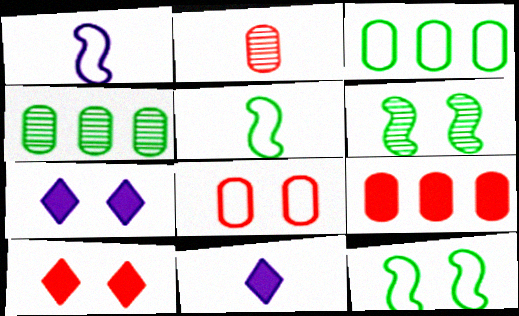[[1, 4, 10], 
[2, 5, 11], 
[2, 8, 9], 
[6, 7, 8]]